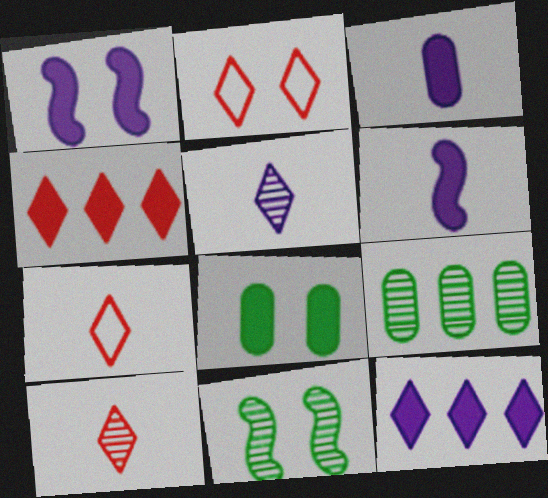[[1, 3, 12], 
[1, 7, 9], 
[2, 4, 10], 
[2, 6, 9], 
[4, 6, 8]]